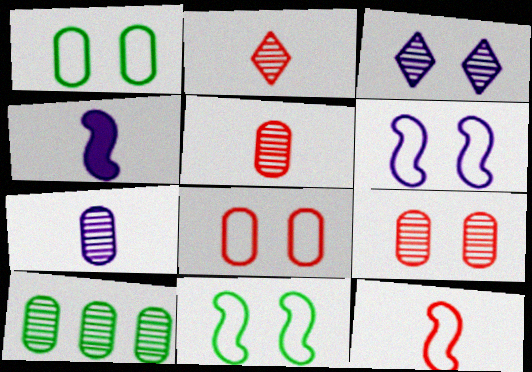[[7, 9, 10]]